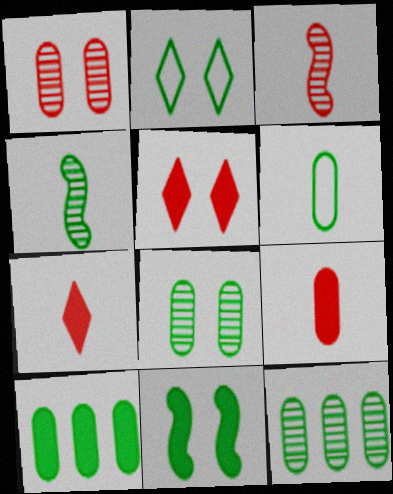[[2, 4, 10], 
[2, 8, 11], 
[6, 8, 10]]